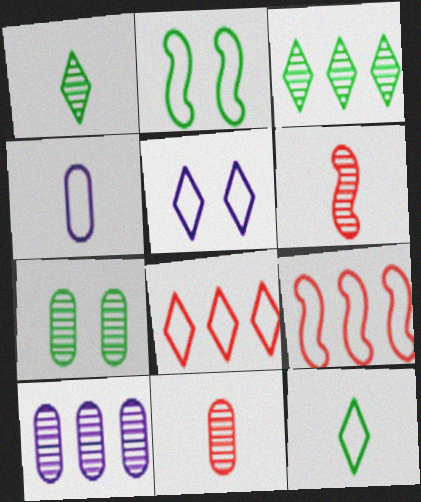[[2, 4, 8], 
[5, 8, 12], 
[7, 10, 11]]